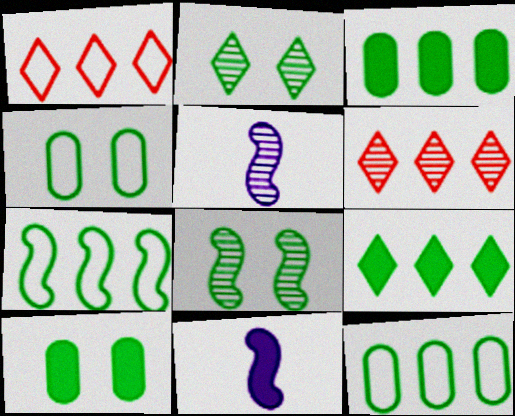[[1, 5, 10], 
[4, 6, 11]]